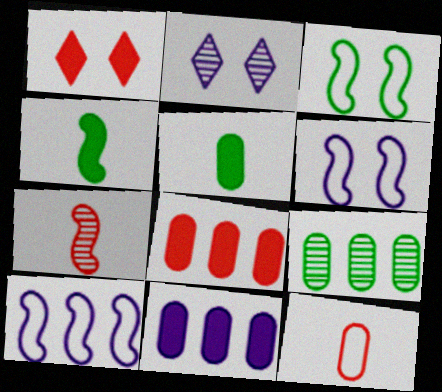[[1, 4, 11], 
[2, 7, 9]]